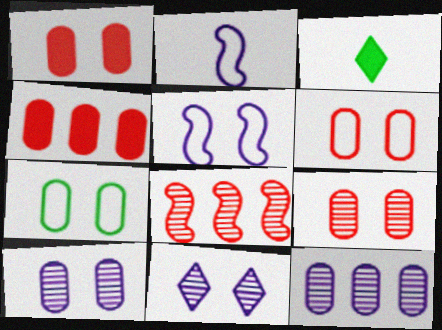[[1, 6, 9], 
[1, 7, 10]]